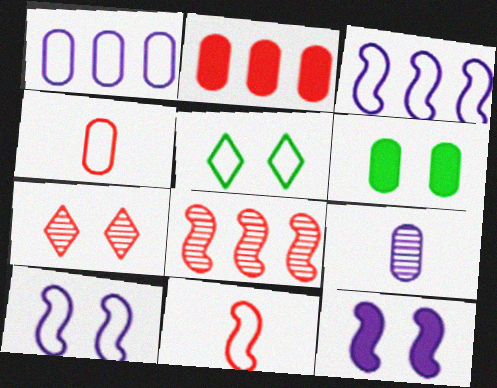[[1, 5, 11], 
[2, 7, 11], 
[3, 4, 5], 
[6, 7, 10]]